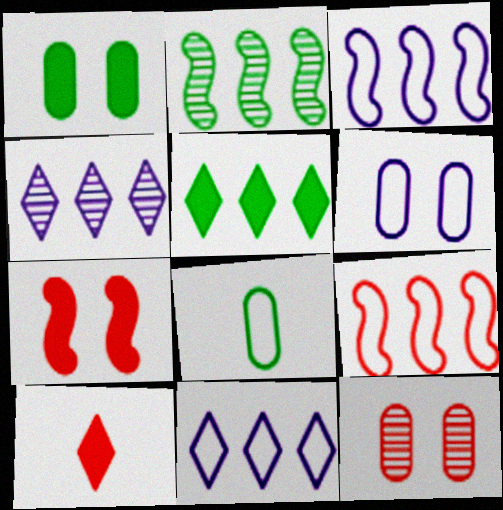[[1, 6, 12], 
[2, 6, 10], 
[4, 7, 8], 
[9, 10, 12]]